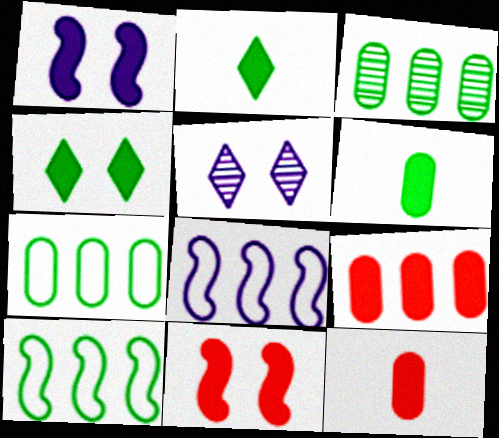[[1, 2, 9], 
[5, 10, 12]]